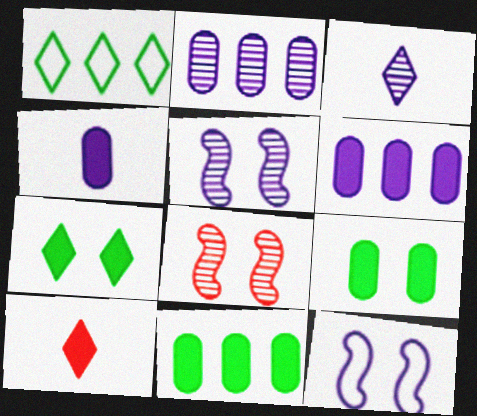[[1, 4, 8], 
[2, 3, 5], 
[3, 6, 12]]